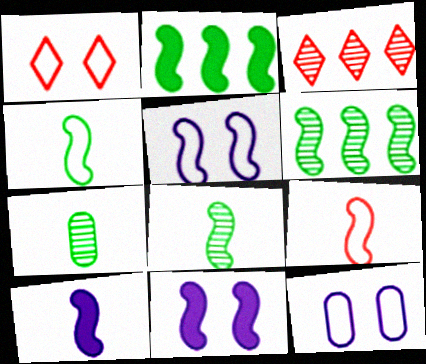[[6, 9, 11], 
[8, 9, 10]]